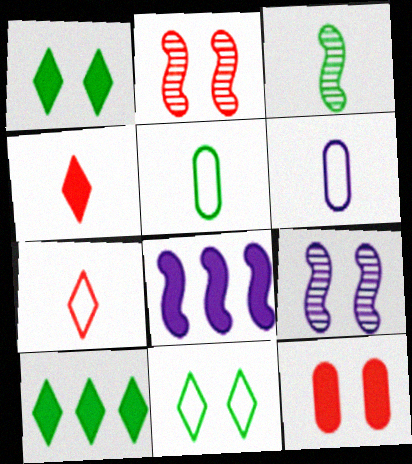[[2, 6, 10], 
[3, 4, 6], 
[9, 11, 12]]